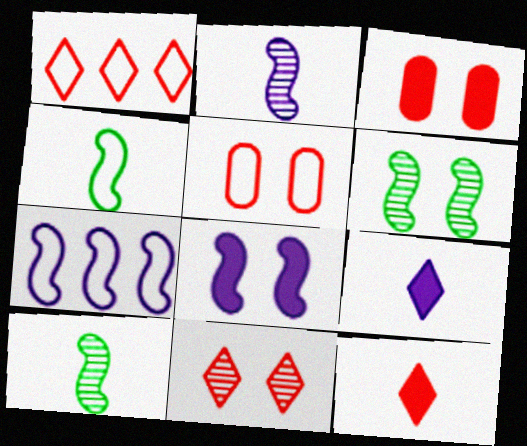[[1, 11, 12], 
[2, 7, 8]]